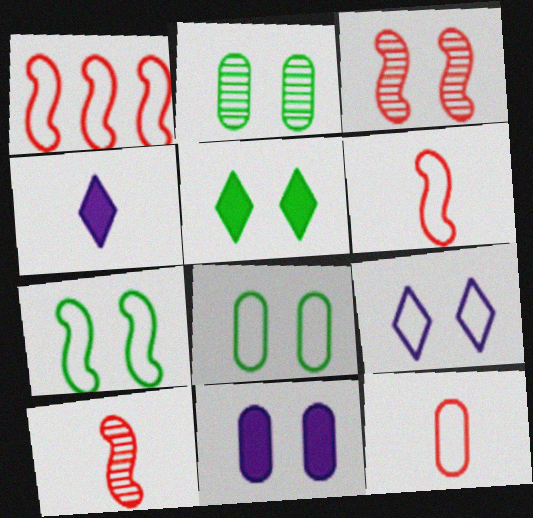[[1, 2, 4], 
[2, 5, 7]]